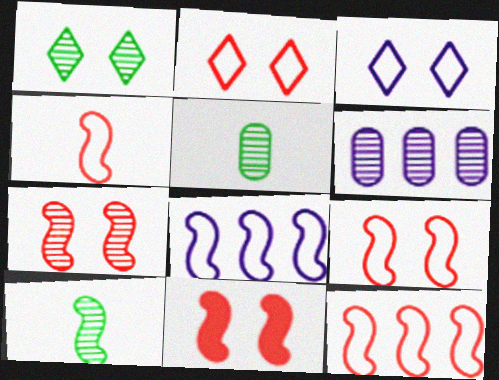[[4, 9, 12], 
[7, 9, 11], 
[8, 10, 11]]